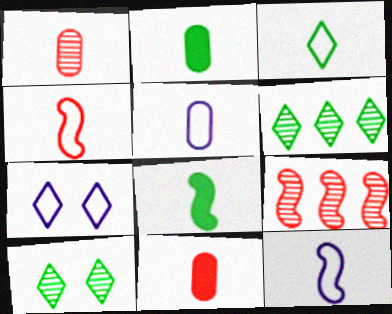[[1, 2, 5], 
[2, 7, 9], 
[3, 4, 5]]